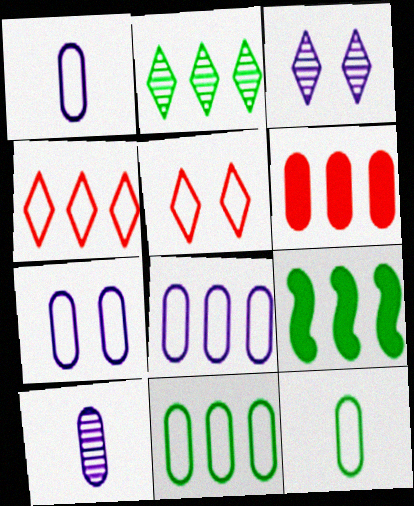[[1, 7, 8], 
[2, 9, 11], 
[5, 9, 10]]